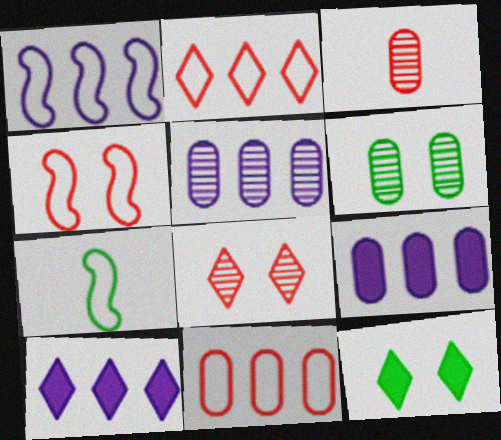[[1, 3, 12], 
[1, 4, 7], 
[1, 5, 10], 
[3, 5, 6], 
[7, 8, 9]]